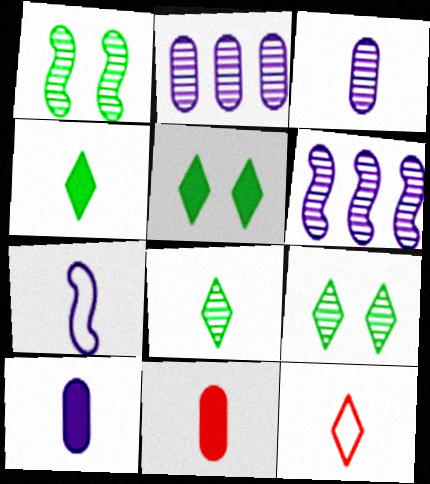[[7, 8, 11]]